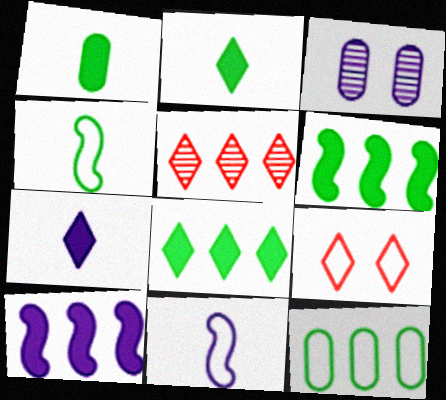[[5, 10, 12], 
[9, 11, 12]]